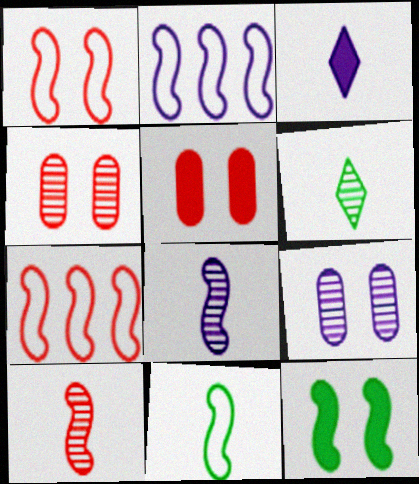[[1, 2, 11], 
[2, 3, 9], 
[2, 5, 6], 
[2, 10, 12], 
[7, 8, 12]]